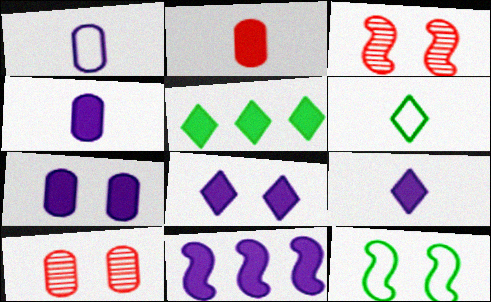[[1, 3, 5], 
[4, 8, 11], 
[6, 10, 11], 
[7, 9, 11], 
[8, 10, 12]]